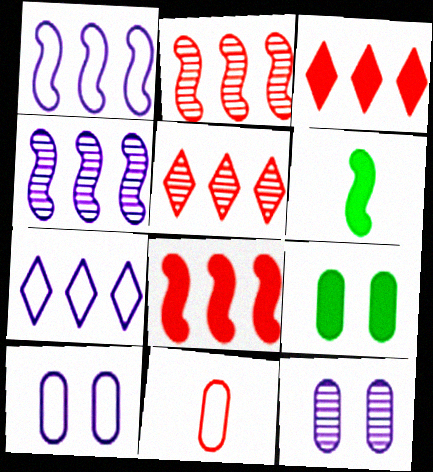[[5, 6, 10]]